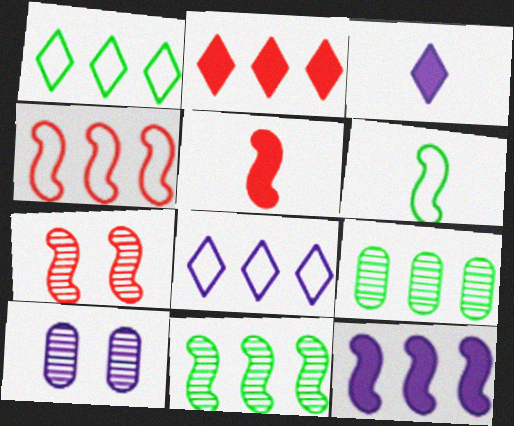[[1, 5, 10], 
[2, 6, 10], 
[4, 5, 7], 
[4, 11, 12], 
[6, 7, 12]]